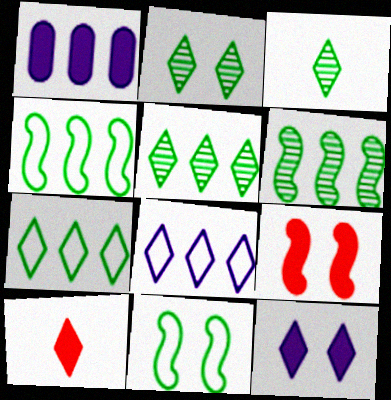[[2, 3, 5], 
[2, 8, 10]]